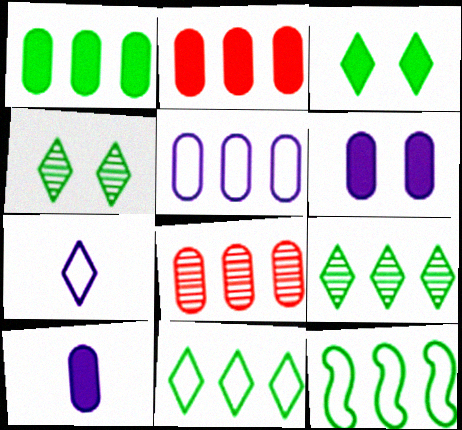[[1, 5, 8], 
[1, 9, 12]]